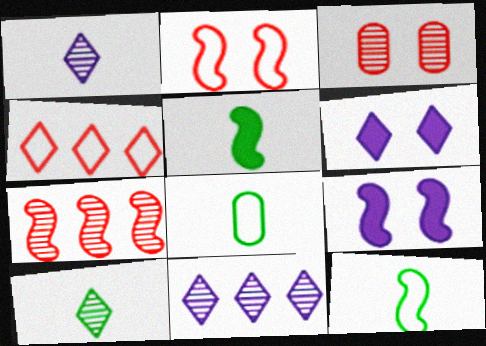[[4, 6, 10], 
[5, 8, 10], 
[6, 7, 8], 
[7, 9, 12]]